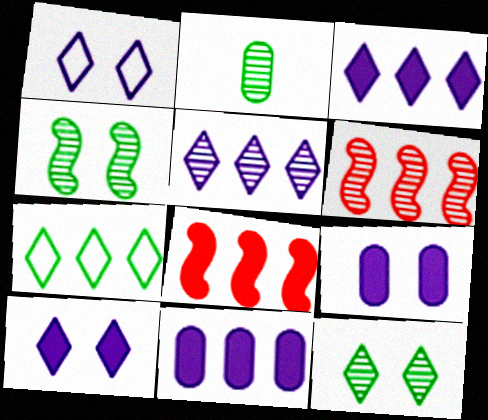[[1, 2, 8], 
[6, 7, 11]]